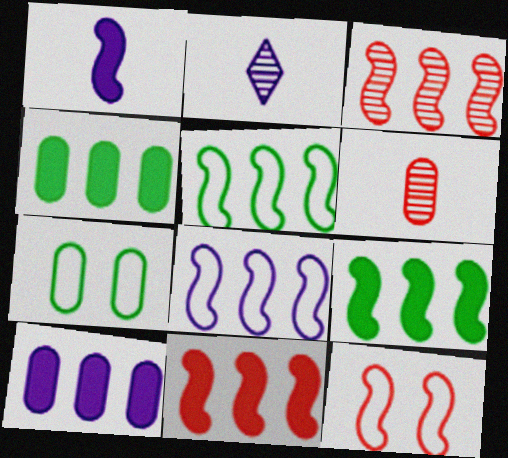[[2, 4, 12], 
[2, 7, 11], 
[3, 8, 9], 
[6, 7, 10]]